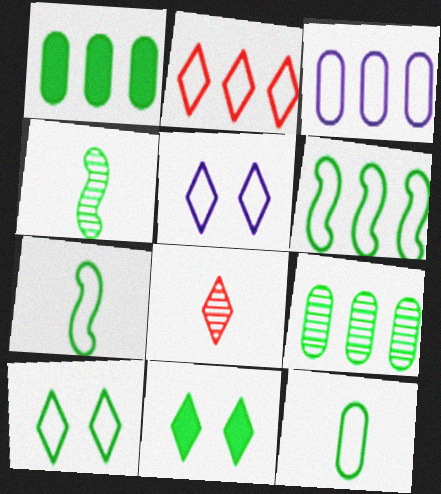[[1, 4, 10], 
[2, 3, 6], 
[6, 10, 12], 
[7, 9, 11]]